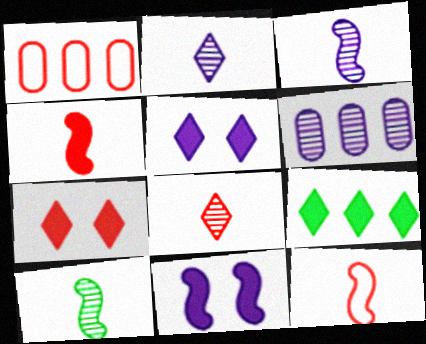[[1, 5, 10]]